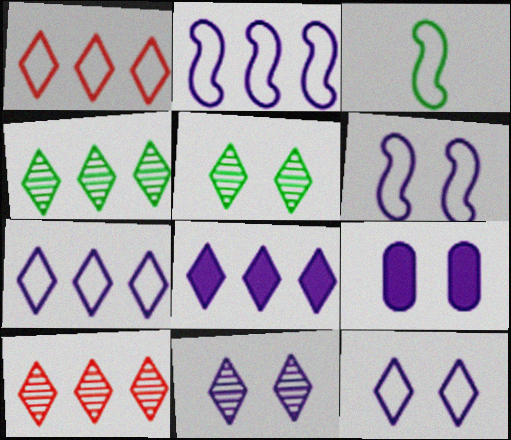[[1, 4, 8], 
[3, 9, 10], 
[6, 9, 11]]